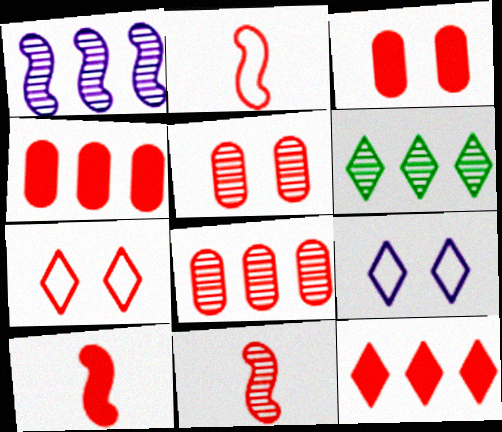[[1, 6, 8], 
[2, 5, 12], 
[2, 10, 11], 
[3, 10, 12], 
[4, 7, 11], 
[7, 8, 10]]